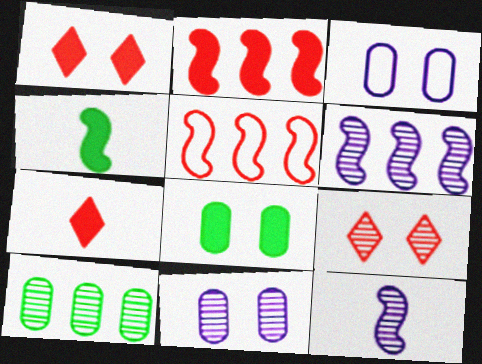[[9, 10, 12]]